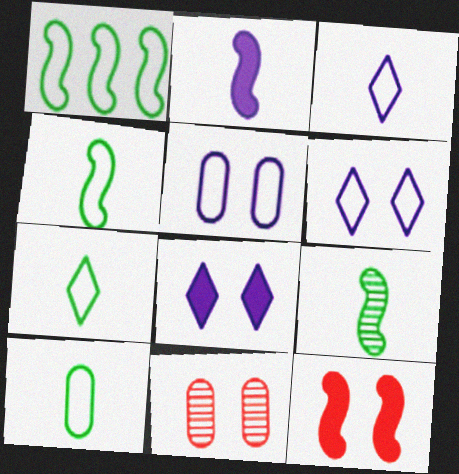[[4, 7, 10]]